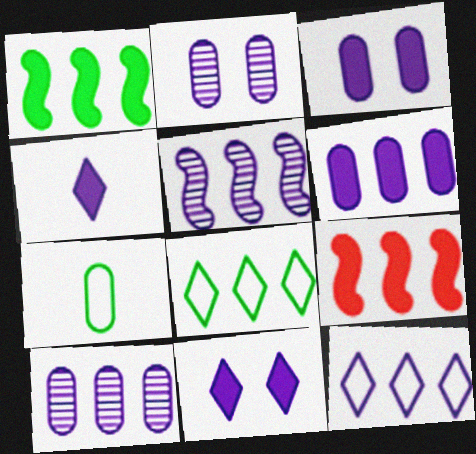[[5, 6, 12], 
[8, 9, 10]]